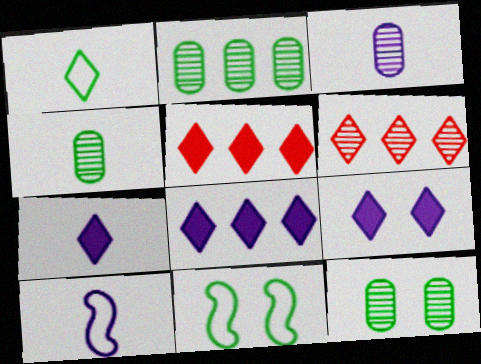[[1, 6, 9], 
[2, 4, 12], 
[3, 5, 11], 
[3, 7, 10], 
[5, 10, 12], 
[7, 8, 9]]